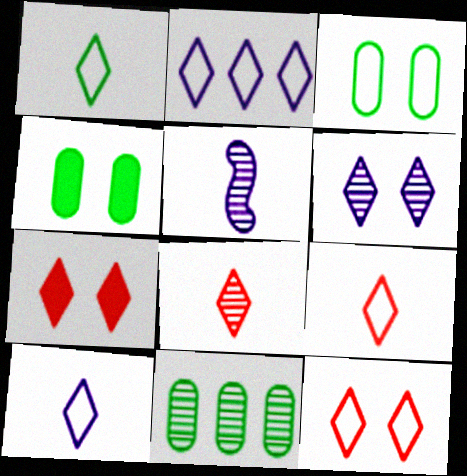[[1, 2, 12], 
[1, 9, 10]]